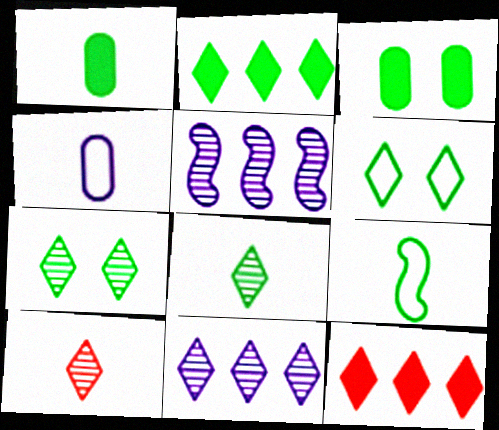[[1, 8, 9], 
[2, 6, 8], 
[7, 10, 11]]